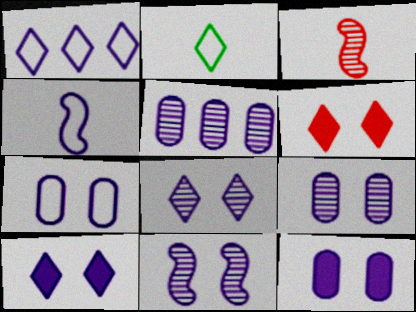[[1, 4, 7], 
[4, 5, 10], 
[7, 9, 12], 
[7, 10, 11], 
[8, 9, 11]]